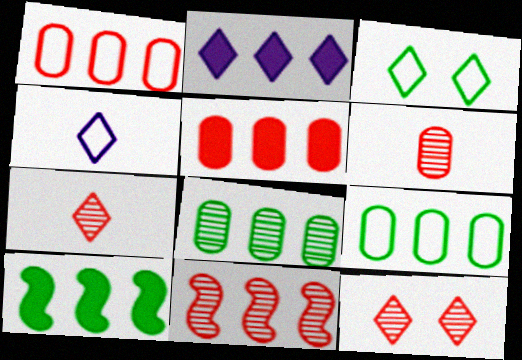[[2, 3, 7], 
[2, 5, 10], 
[2, 9, 11], 
[6, 11, 12]]